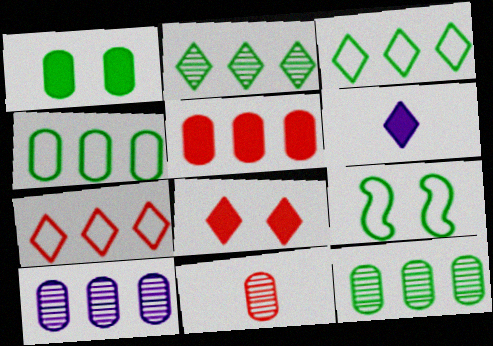[[4, 5, 10]]